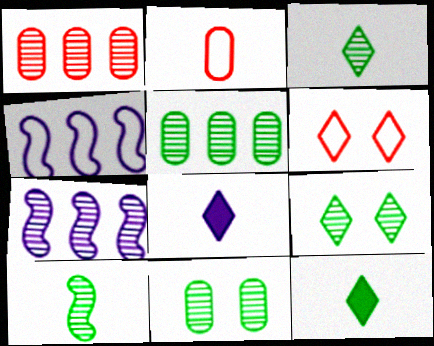[[2, 8, 10], 
[5, 9, 10]]